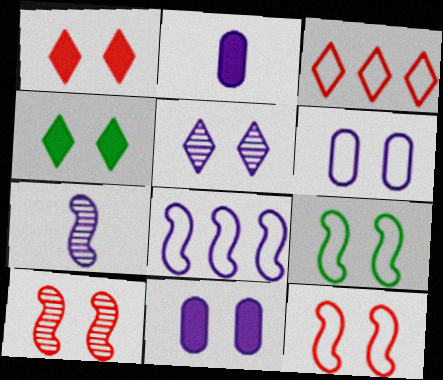[[2, 5, 8], 
[4, 6, 10]]